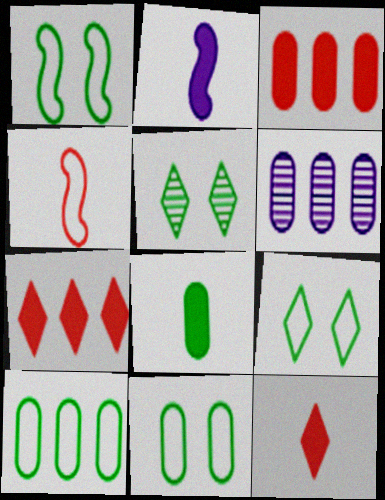[[1, 6, 12], 
[1, 9, 11], 
[2, 8, 12], 
[3, 6, 10]]